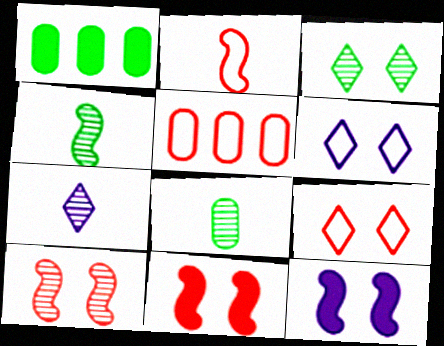[[2, 5, 9]]